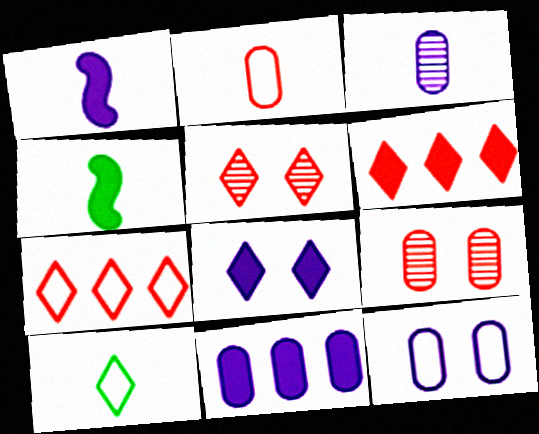[[1, 8, 11], 
[3, 11, 12]]